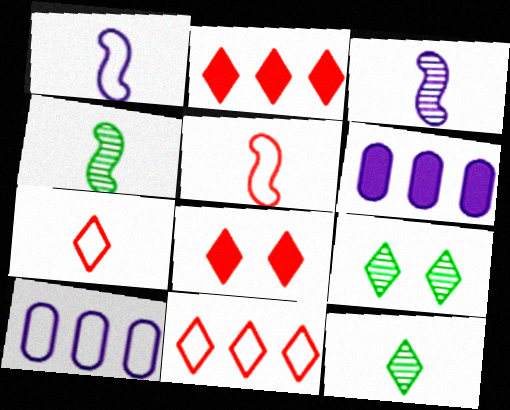[[4, 8, 10], 
[5, 6, 9]]